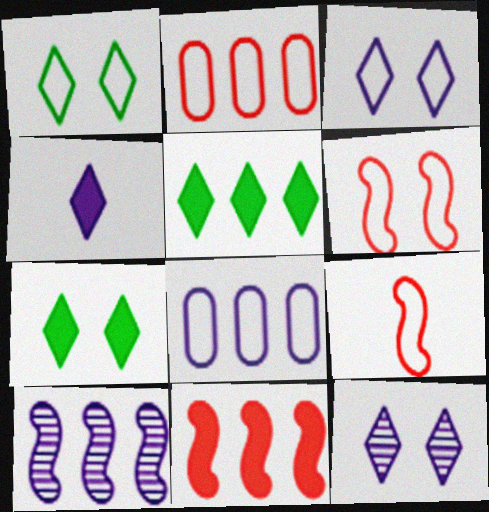[[1, 8, 9], 
[2, 5, 10]]